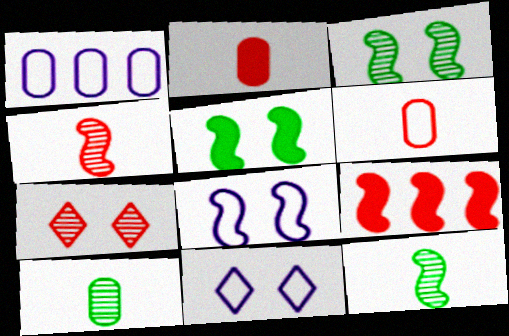[[6, 7, 9], 
[8, 9, 12], 
[9, 10, 11]]